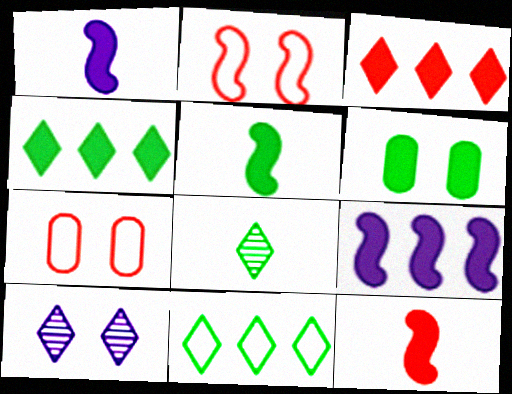[[1, 3, 6], 
[1, 5, 12], 
[2, 6, 10], 
[4, 5, 6], 
[7, 8, 9]]